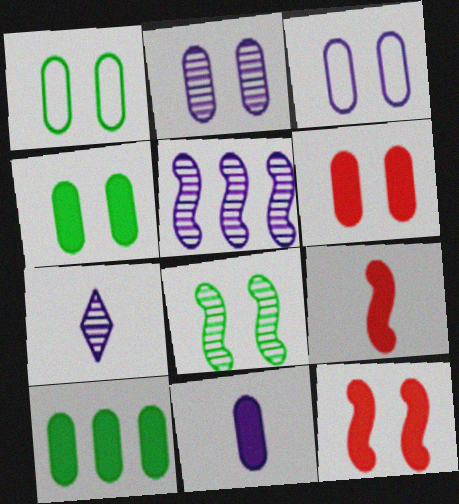[[1, 2, 6], 
[2, 5, 7], 
[6, 10, 11]]